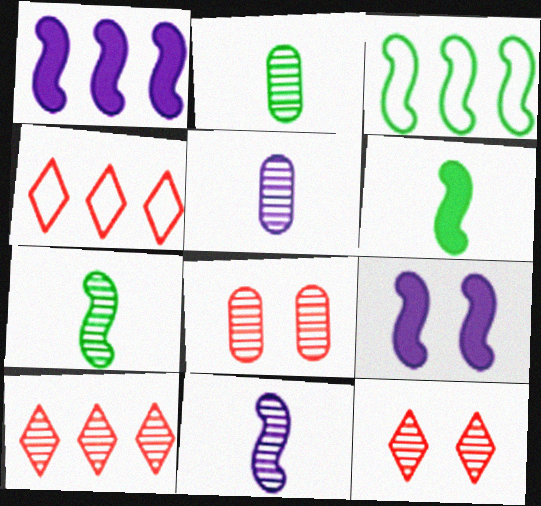[[2, 4, 9]]